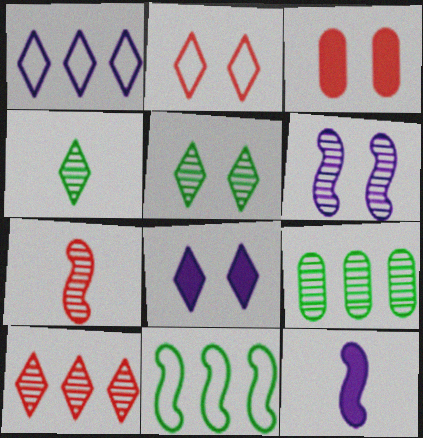[[2, 5, 8], 
[2, 9, 12]]